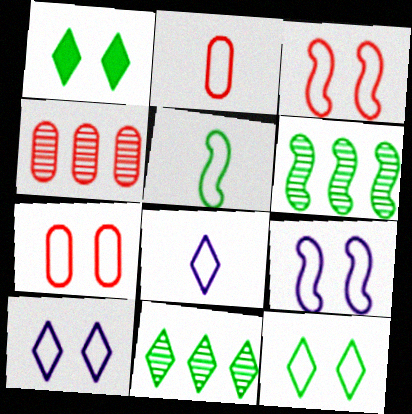[[2, 5, 8], 
[7, 9, 12]]